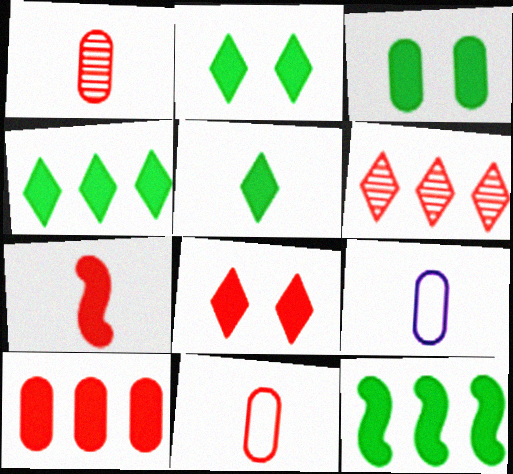[[2, 4, 5], 
[3, 5, 12], 
[7, 8, 10]]